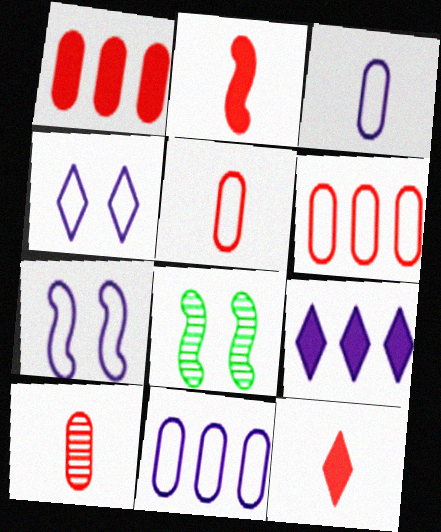[[5, 8, 9], 
[8, 11, 12]]